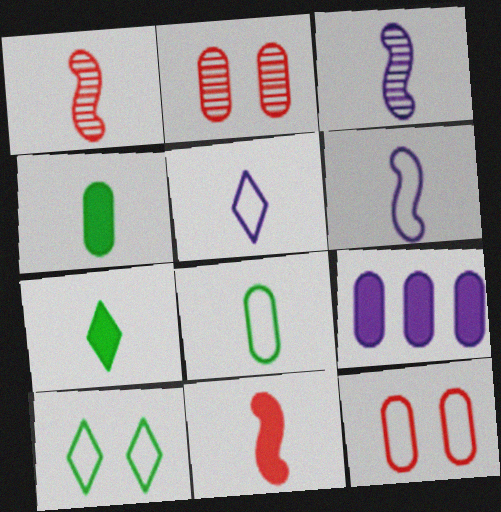[[1, 4, 5], 
[1, 9, 10], 
[2, 8, 9]]